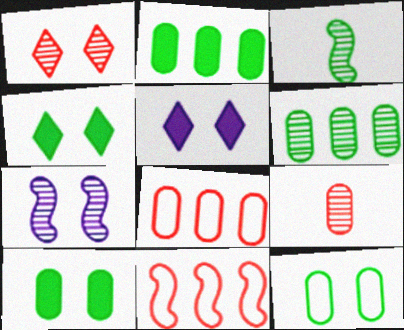[[3, 5, 8]]